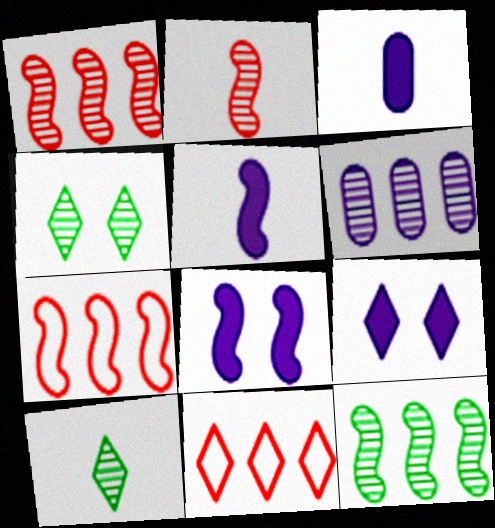[[2, 4, 6], 
[3, 4, 7], 
[9, 10, 11]]